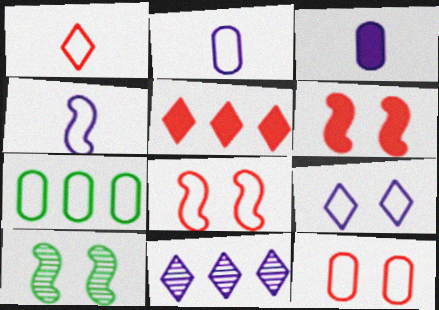[[2, 5, 10], 
[2, 7, 12]]